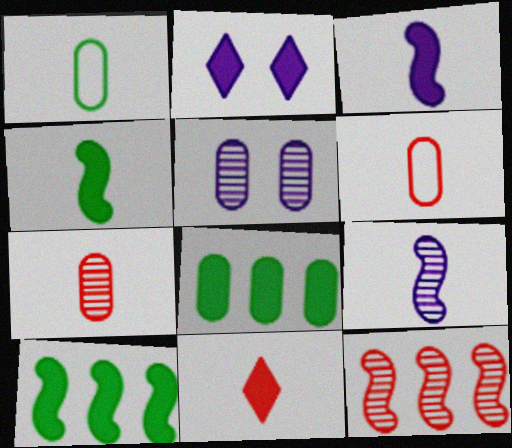[[1, 2, 12], 
[1, 9, 11], 
[5, 6, 8]]